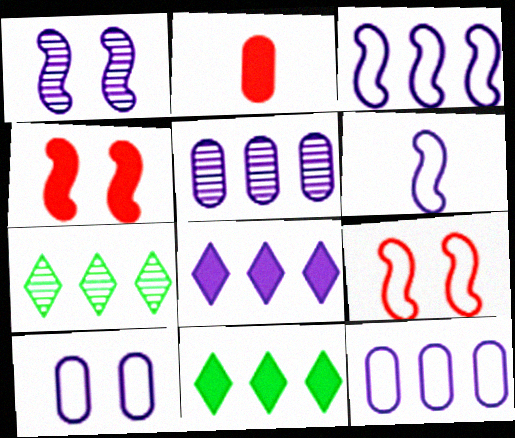[[3, 5, 8]]